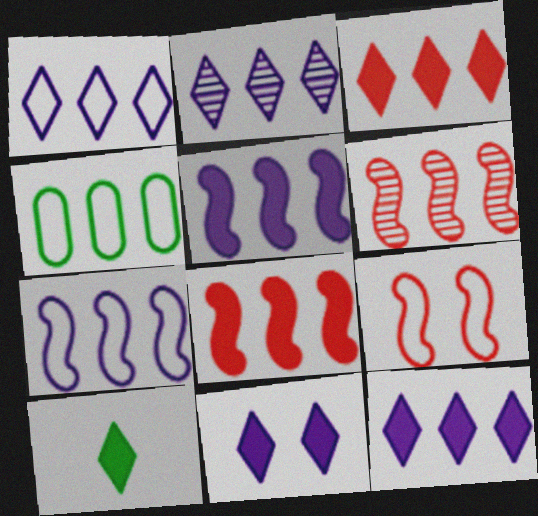[[1, 2, 12], 
[2, 4, 8], 
[3, 10, 11], 
[4, 6, 12]]